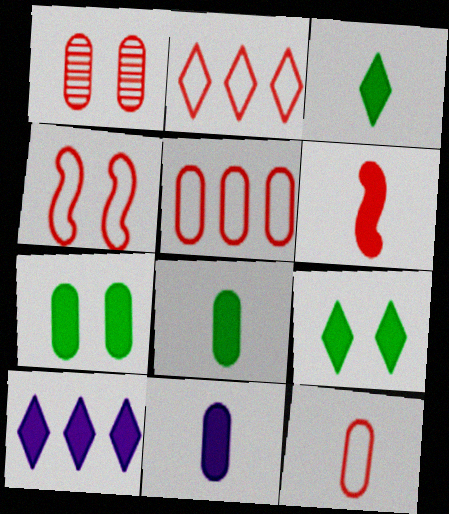[[1, 2, 6], 
[2, 4, 12], 
[3, 6, 11], 
[6, 7, 10]]